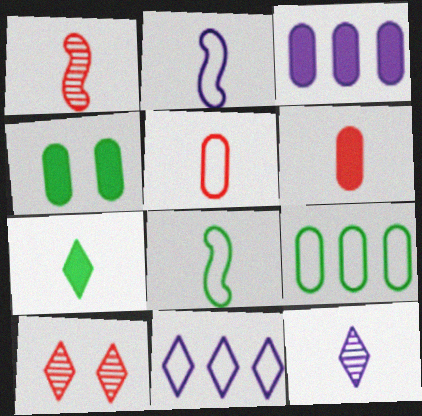[[1, 4, 11], 
[3, 4, 6], 
[3, 8, 10], 
[6, 8, 12], 
[7, 10, 11]]